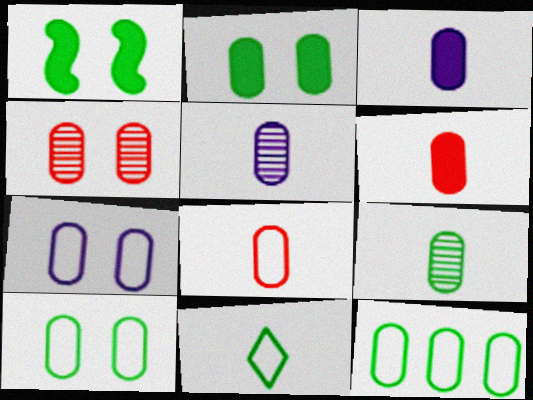[[2, 4, 7], 
[2, 9, 12], 
[3, 4, 12], 
[3, 8, 9], 
[7, 8, 12]]